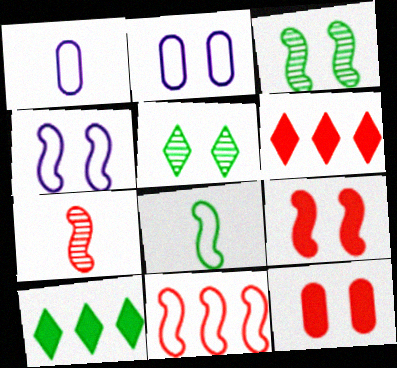[[1, 3, 6], 
[2, 5, 9], 
[2, 7, 10], 
[3, 4, 9], 
[4, 5, 12], 
[4, 8, 11], 
[7, 9, 11]]